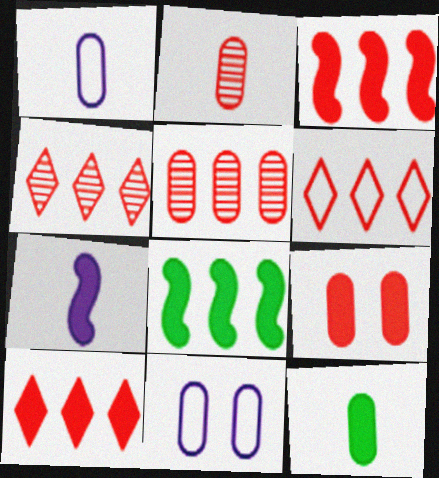[[1, 2, 12], 
[3, 5, 6], 
[4, 6, 10], 
[5, 11, 12]]